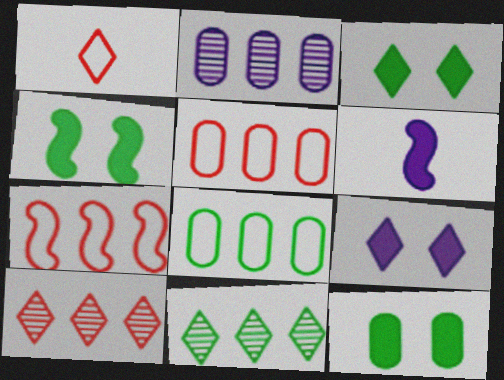[[1, 2, 4], 
[1, 9, 11], 
[3, 4, 12]]